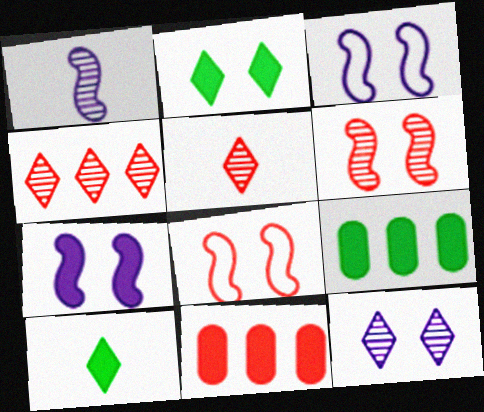[[3, 5, 9], 
[5, 8, 11], 
[7, 10, 11]]